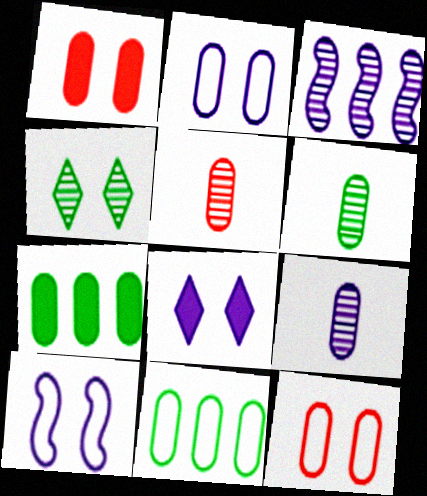[[1, 4, 10], 
[1, 9, 11], 
[2, 5, 7], 
[3, 4, 5], 
[5, 6, 9], 
[7, 9, 12]]